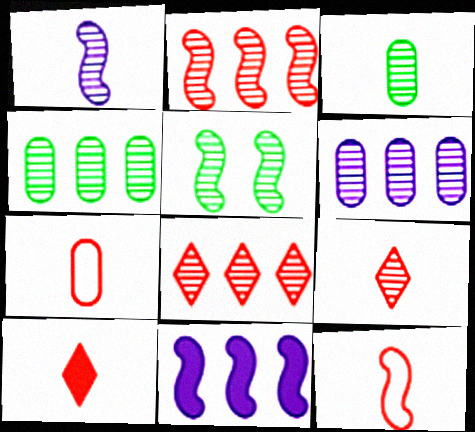[[1, 2, 5], 
[1, 3, 9], 
[5, 6, 9], 
[5, 11, 12]]